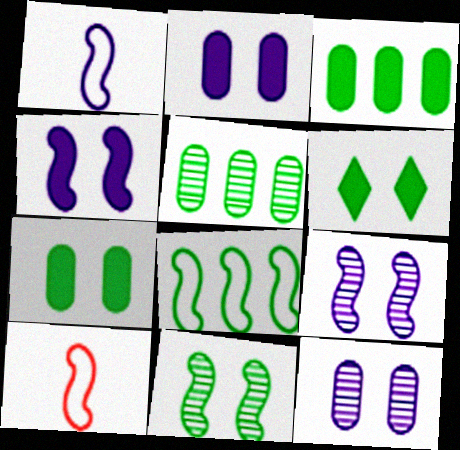[]